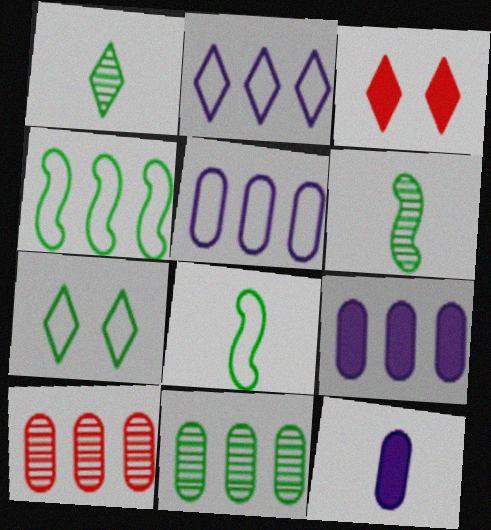[[1, 2, 3], 
[3, 5, 6]]